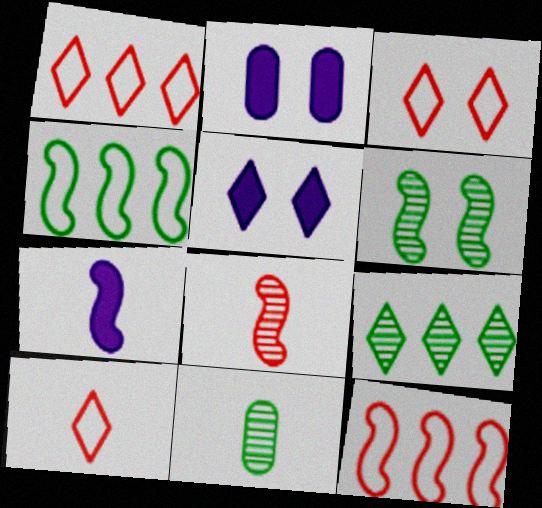[[1, 3, 10], 
[2, 3, 6], 
[5, 9, 10], 
[5, 11, 12], 
[6, 7, 12], 
[6, 9, 11], 
[7, 10, 11]]